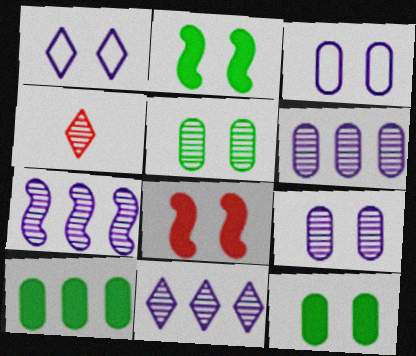[[1, 5, 8], 
[4, 5, 7], 
[6, 7, 11]]